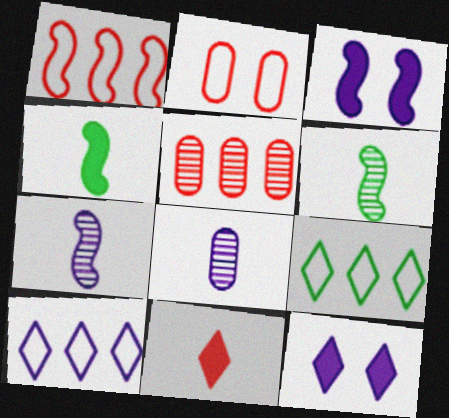[[1, 3, 6], 
[3, 8, 10]]